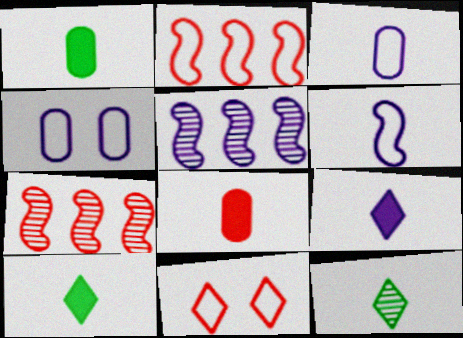[[1, 5, 11], 
[4, 5, 9], 
[4, 7, 10], 
[6, 8, 12], 
[7, 8, 11]]